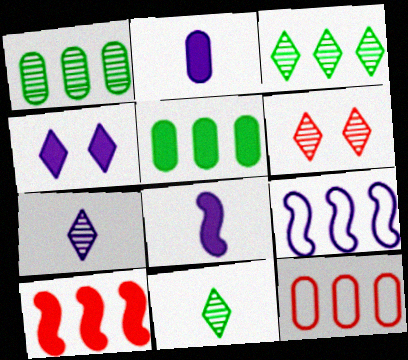[[3, 6, 7]]